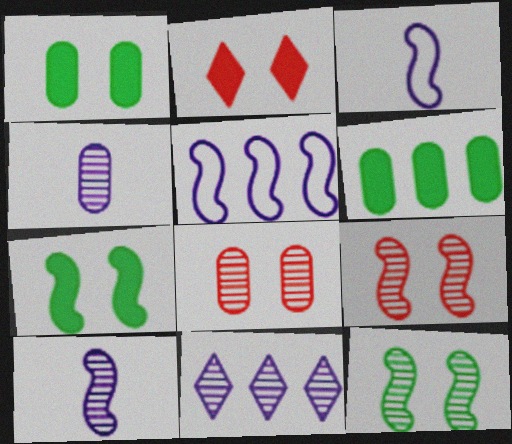[]